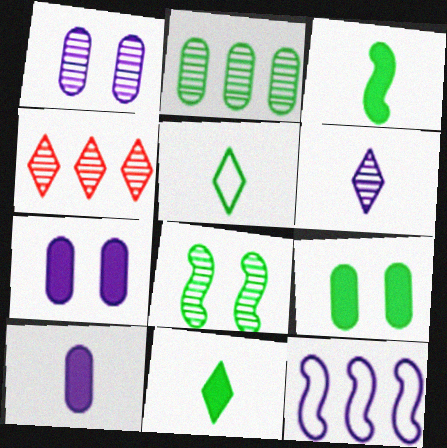[[6, 7, 12]]